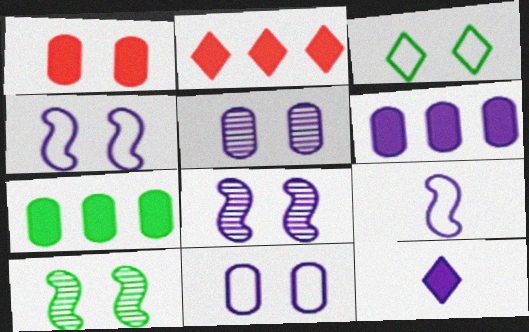[[1, 3, 8]]